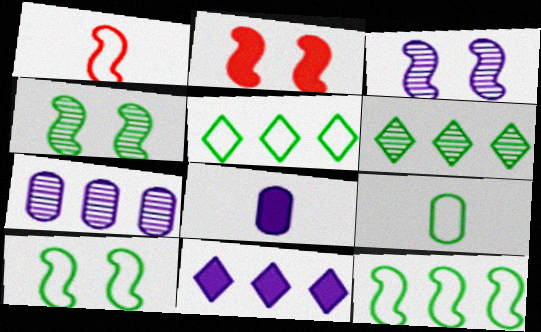[[2, 3, 10], 
[5, 9, 10]]